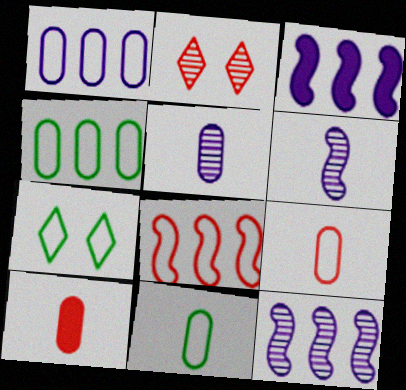[[2, 3, 11], 
[2, 8, 10], 
[5, 10, 11], 
[7, 10, 12]]